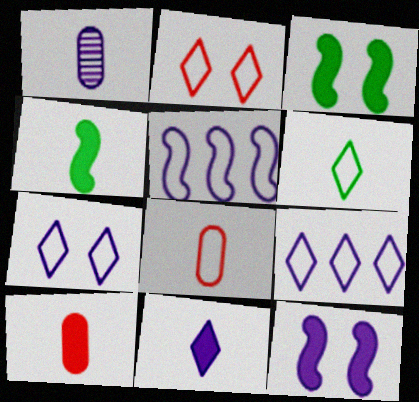[[1, 9, 12], 
[2, 6, 9], 
[4, 10, 11]]